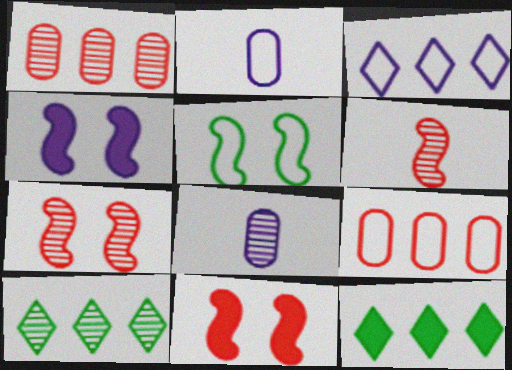[[2, 7, 12], 
[2, 10, 11], 
[3, 4, 8], 
[4, 5, 7], 
[7, 8, 10]]